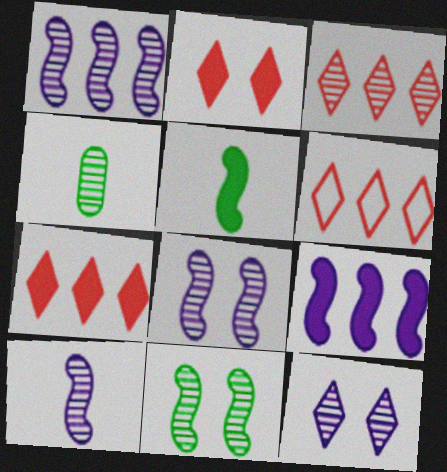[[1, 8, 10], 
[3, 4, 8], 
[3, 6, 7]]